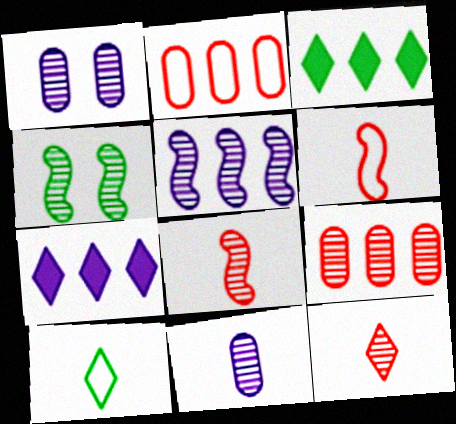[[1, 3, 6], 
[2, 3, 5], 
[4, 5, 8]]